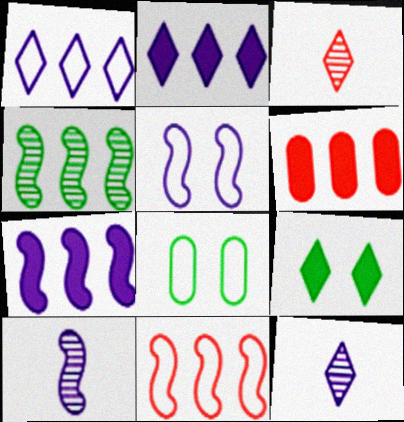[[1, 3, 9], 
[1, 4, 6], 
[3, 7, 8], 
[4, 7, 11], 
[5, 7, 10]]